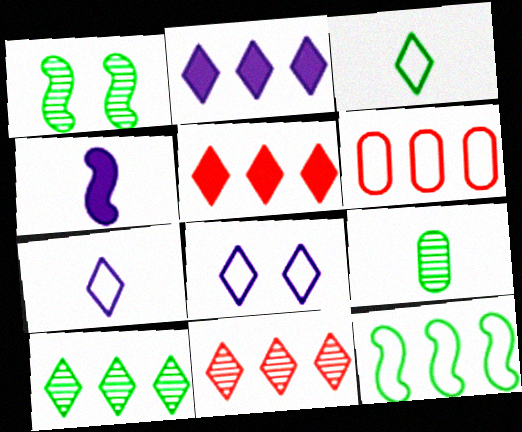[[1, 9, 10]]